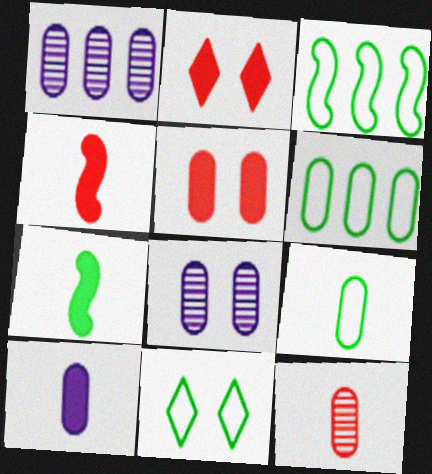[[1, 4, 11], 
[1, 5, 9], 
[3, 9, 11], 
[9, 10, 12]]